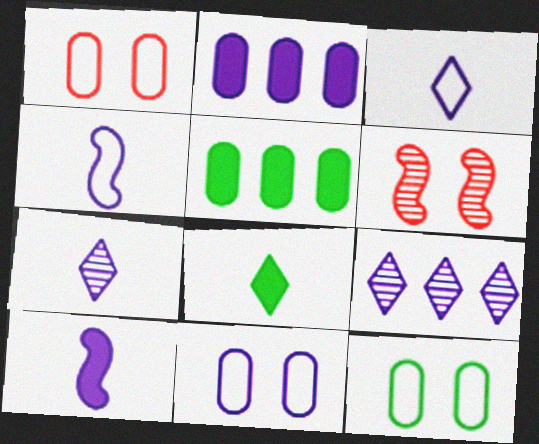[[1, 11, 12], 
[3, 5, 6], 
[9, 10, 11]]